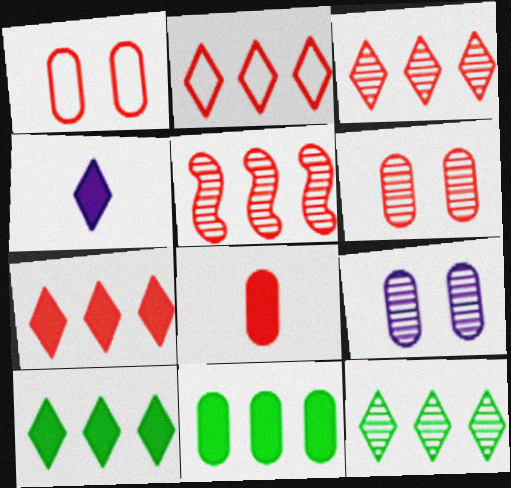[[2, 3, 7]]